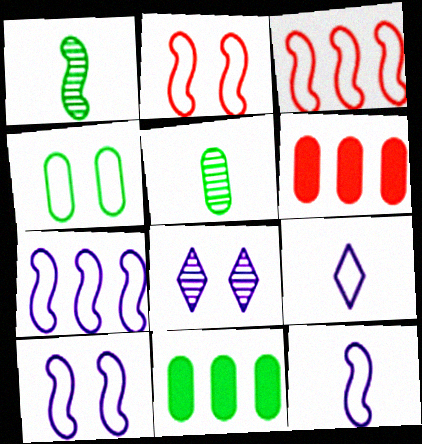[[3, 4, 9], 
[4, 5, 11], 
[7, 10, 12]]